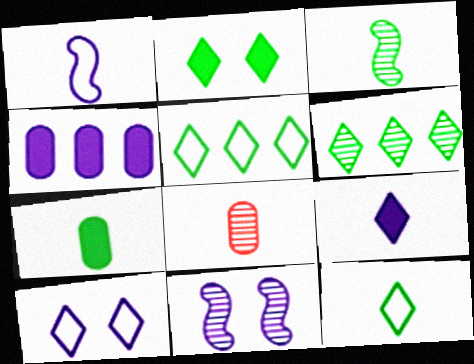[[2, 6, 12], 
[3, 7, 12], 
[6, 8, 11]]